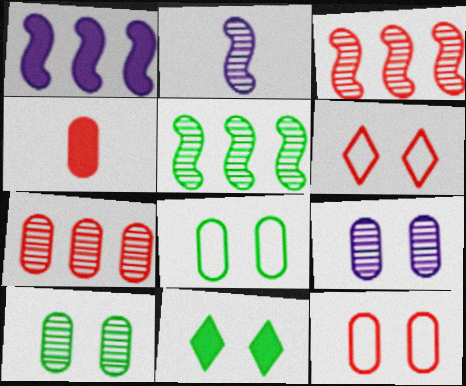[[1, 4, 11], 
[3, 4, 6], 
[4, 7, 12]]